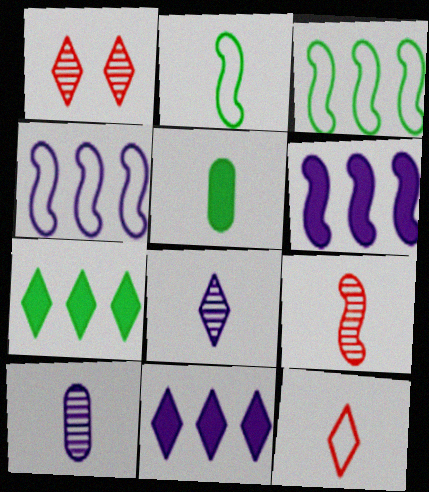[[1, 4, 5]]